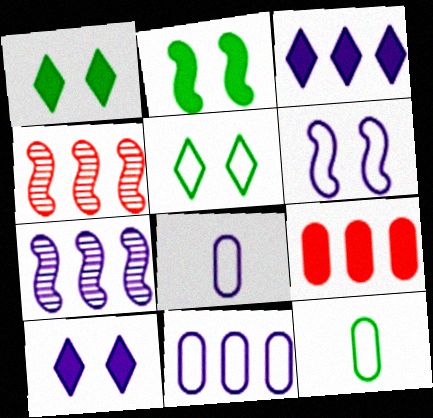[[1, 4, 8], 
[3, 7, 11], 
[4, 10, 12], 
[7, 8, 10]]